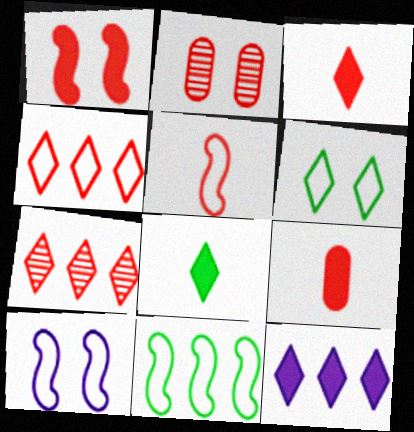[[5, 10, 11]]